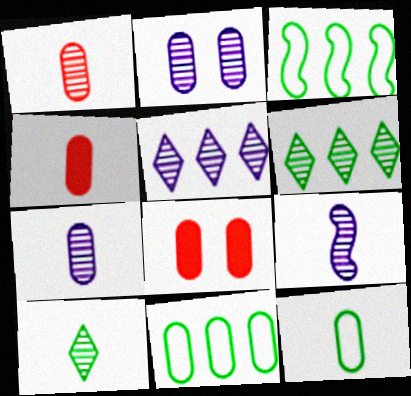[[1, 9, 10], 
[2, 4, 11], 
[2, 5, 9], 
[4, 7, 12], 
[7, 8, 11]]